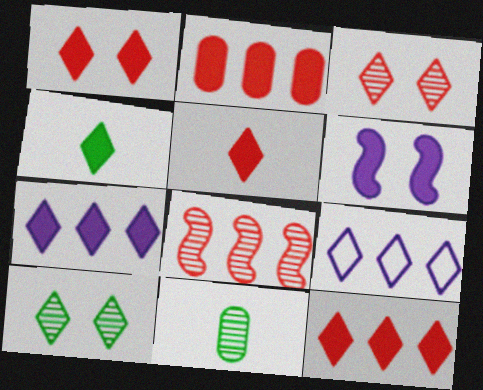[[1, 4, 7], 
[1, 5, 12], 
[2, 4, 6], 
[3, 4, 9], 
[5, 9, 10]]